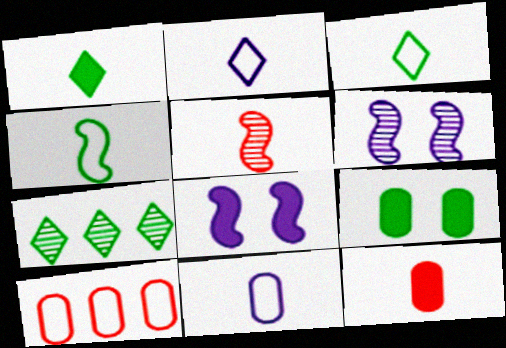[[1, 5, 11], 
[1, 6, 10], 
[4, 7, 9]]